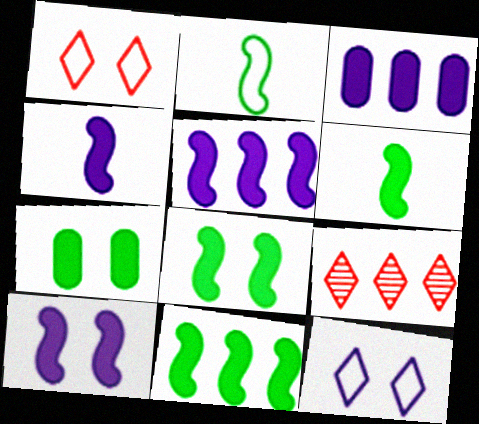[[4, 5, 10], 
[6, 8, 11]]